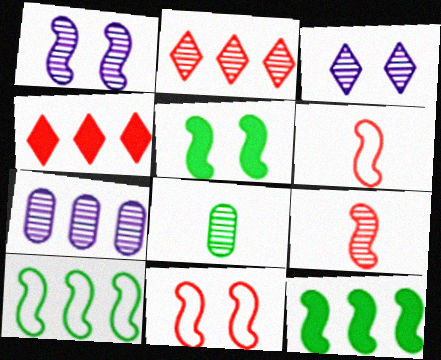[[1, 2, 8], 
[1, 5, 11], 
[1, 6, 12], 
[4, 7, 10]]